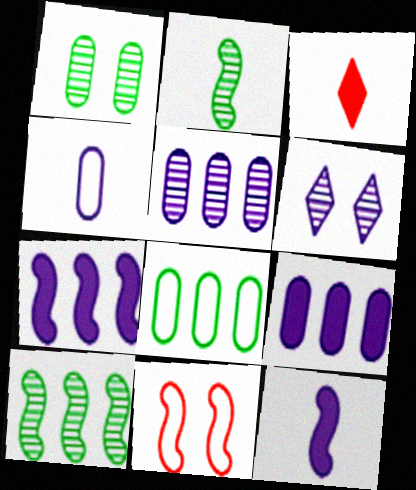[[2, 3, 4], 
[2, 7, 11], 
[4, 6, 7], 
[10, 11, 12]]